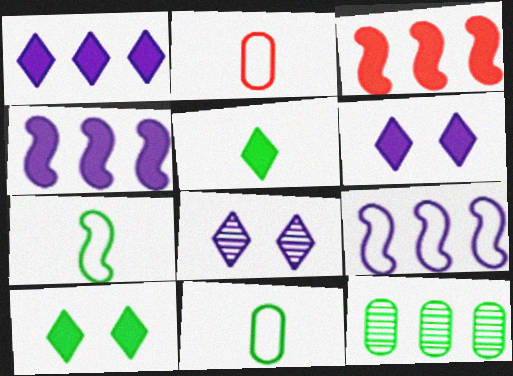[[3, 8, 11], 
[7, 10, 12]]